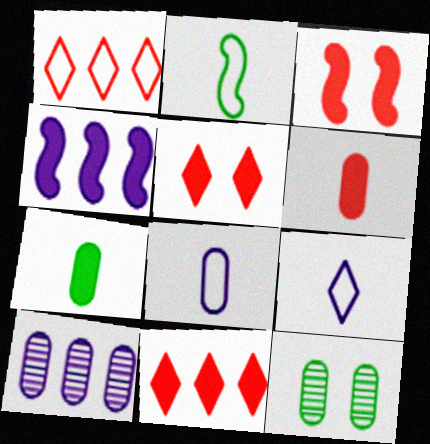[[2, 5, 10], 
[3, 6, 11], 
[4, 5, 7]]